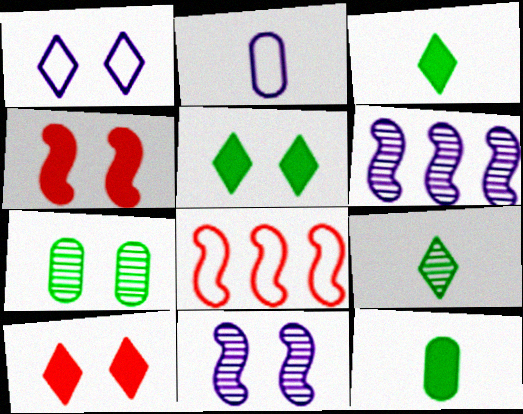[[1, 4, 7]]